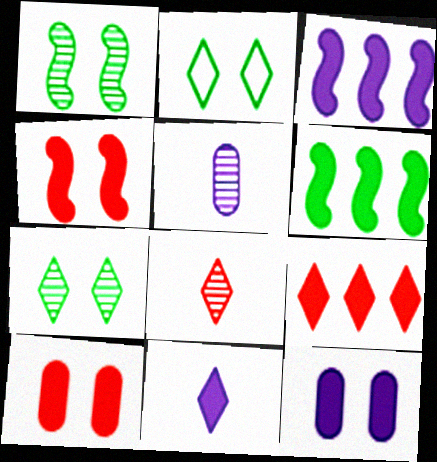[[3, 11, 12], 
[6, 10, 11]]